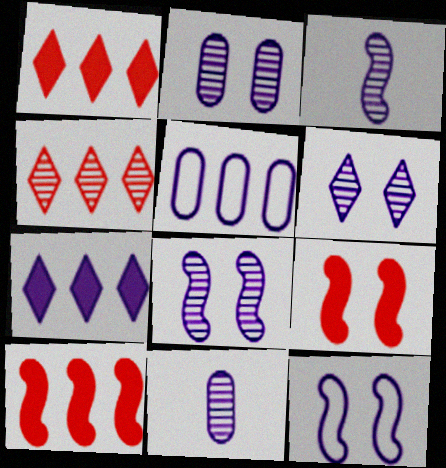[[2, 6, 8], 
[7, 11, 12]]